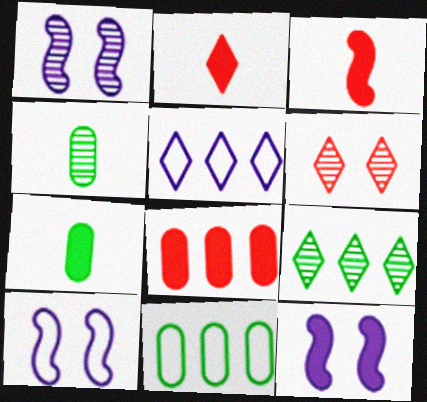[[1, 2, 11], 
[1, 10, 12]]